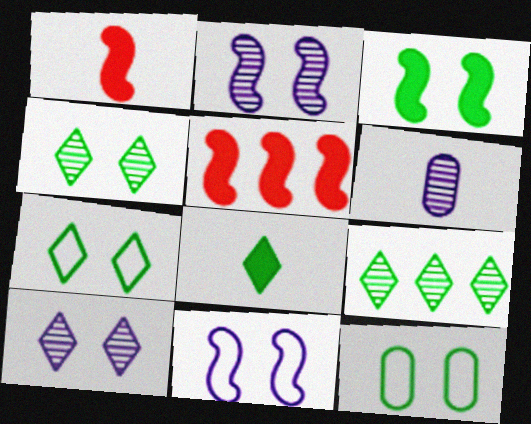[[3, 4, 12], 
[5, 6, 7], 
[7, 8, 9]]